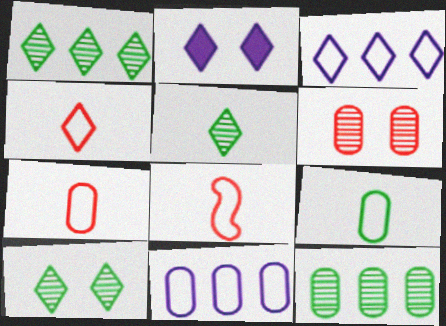[[1, 2, 4], 
[1, 5, 10], 
[2, 8, 12], 
[4, 7, 8]]